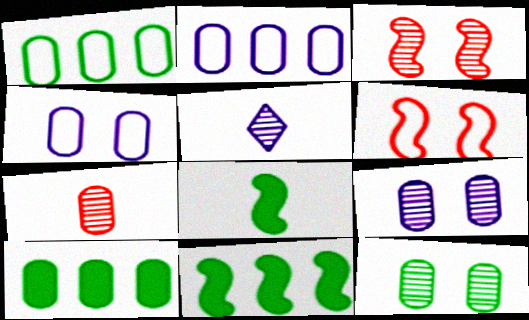[[4, 7, 10], 
[5, 6, 10]]